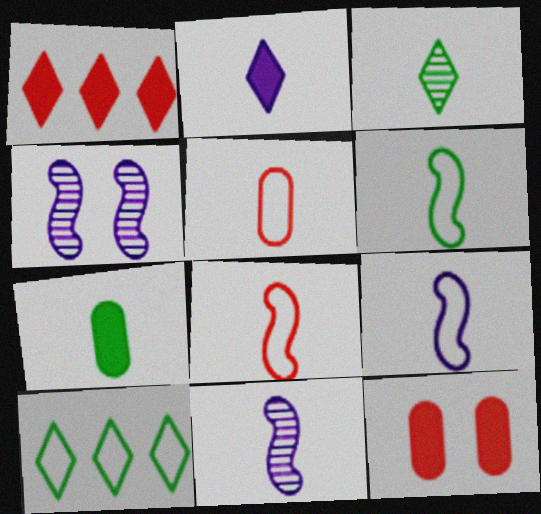[[3, 6, 7], 
[6, 8, 9], 
[10, 11, 12]]